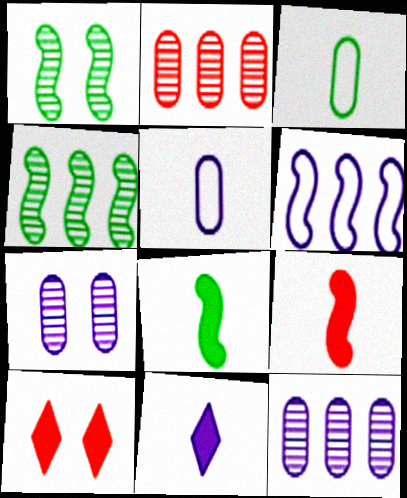[[1, 6, 9], 
[4, 5, 10], 
[6, 7, 11]]